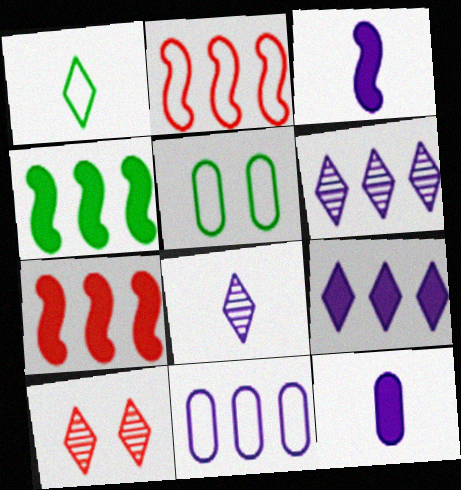[[1, 9, 10], 
[5, 7, 8]]